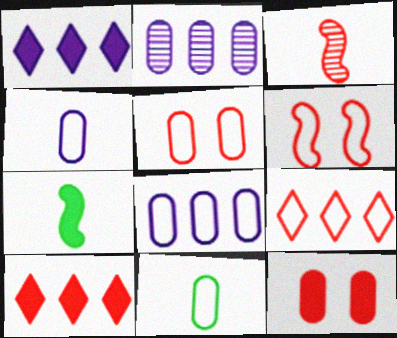[[1, 7, 12], 
[2, 11, 12], 
[3, 5, 10], 
[3, 9, 12], 
[5, 8, 11]]